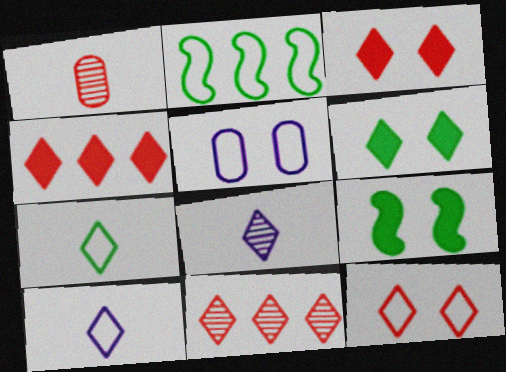[[6, 10, 11]]